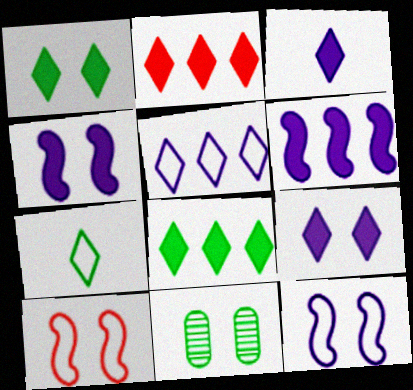[[1, 2, 3], 
[9, 10, 11]]